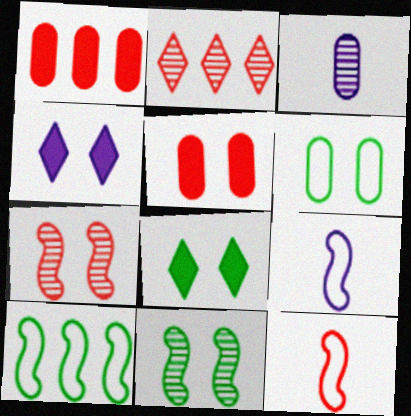[[1, 3, 6], 
[2, 3, 11], 
[2, 5, 12], 
[4, 6, 7], 
[6, 8, 11]]